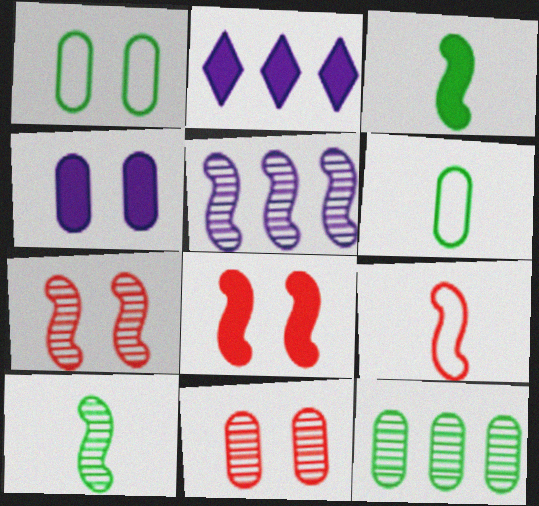[[1, 4, 11], 
[2, 6, 7], 
[5, 7, 10]]